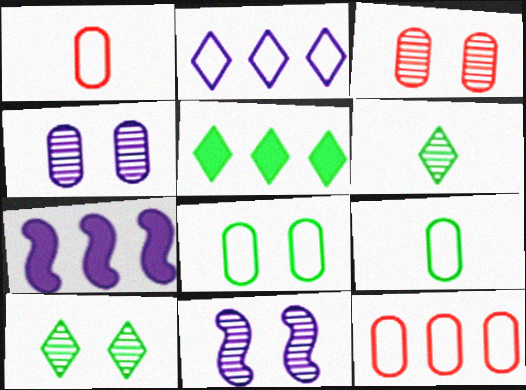[[1, 5, 11], 
[1, 7, 10], 
[3, 10, 11]]